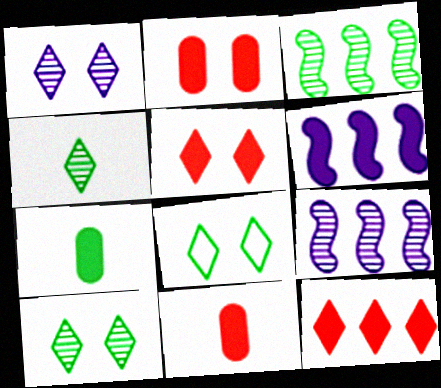[[1, 5, 8], 
[3, 7, 8], 
[5, 6, 7], 
[8, 9, 11]]